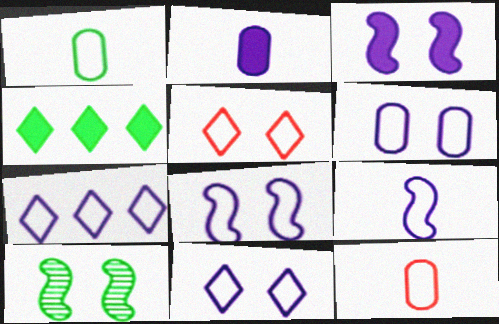[[1, 4, 10], 
[6, 7, 9], 
[6, 8, 11]]